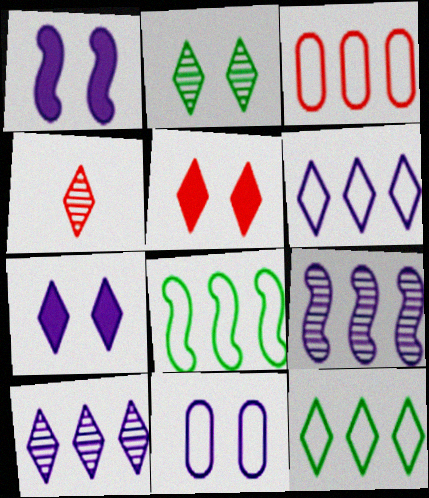[[2, 4, 10], 
[3, 6, 8], 
[4, 7, 12]]